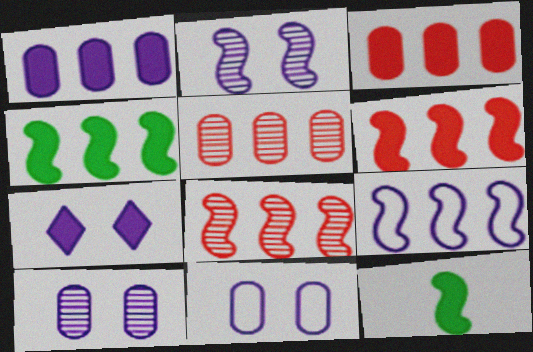[[2, 7, 11], 
[3, 7, 12], 
[4, 8, 9]]